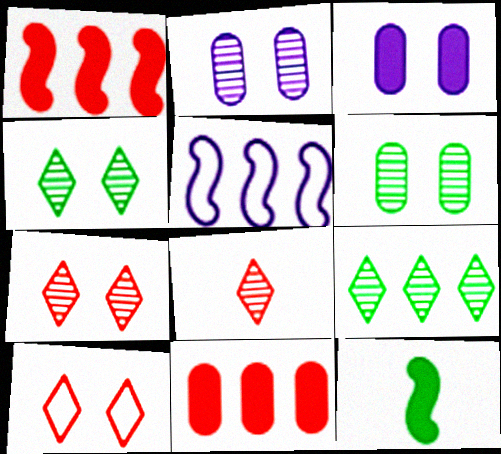[[5, 9, 11]]